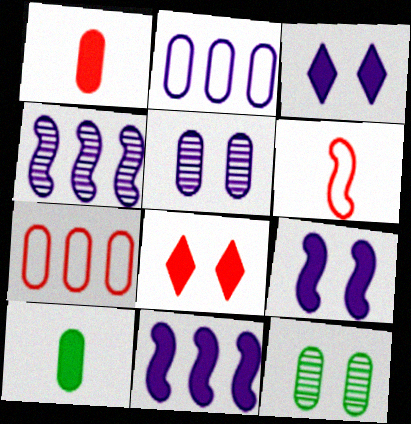[[1, 2, 12], 
[5, 7, 10], 
[8, 10, 11]]